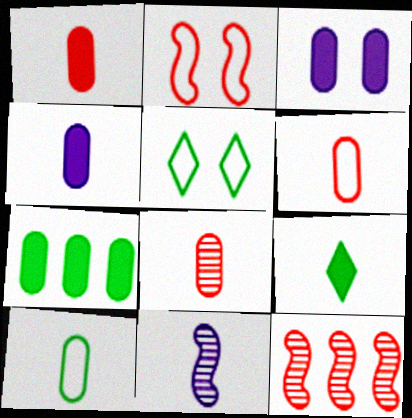[[1, 3, 7], 
[1, 6, 8], 
[4, 5, 12], 
[4, 8, 10], 
[6, 9, 11]]